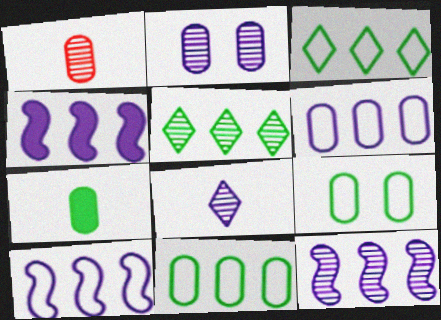[[2, 8, 12], 
[4, 10, 12]]